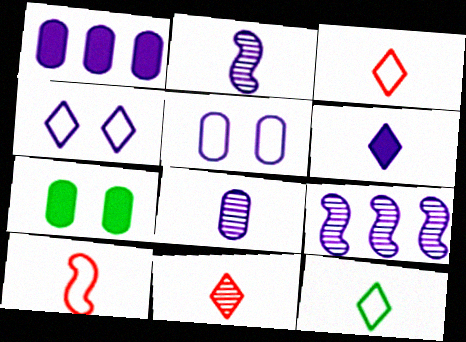[[1, 2, 4], 
[1, 5, 8], 
[3, 7, 9], 
[5, 6, 9], 
[6, 11, 12]]